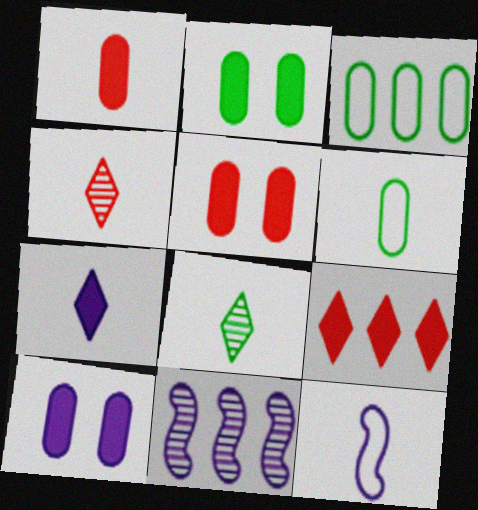[[1, 8, 12], 
[2, 5, 10], 
[3, 9, 11]]